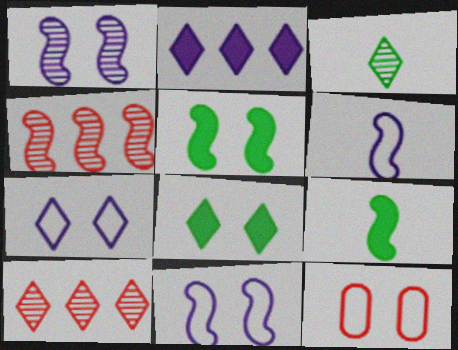[[1, 8, 12], 
[4, 5, 6], 
[4, 9, 11]]